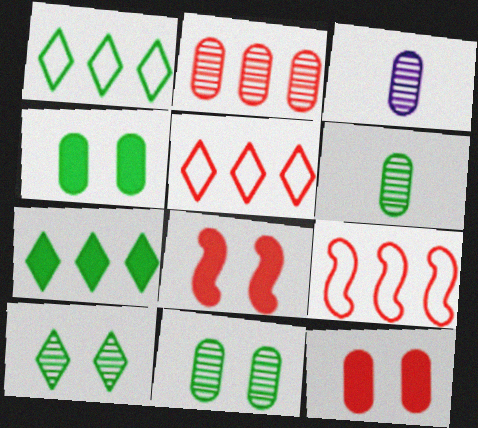[[1, 3, 8], 
[2, 3, 11]]